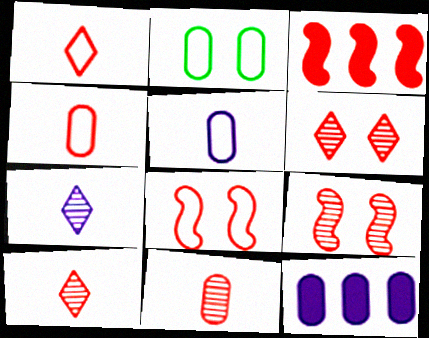[[2, 3, 7], 
[2, 11, 12], 
[3, 4, 6]]